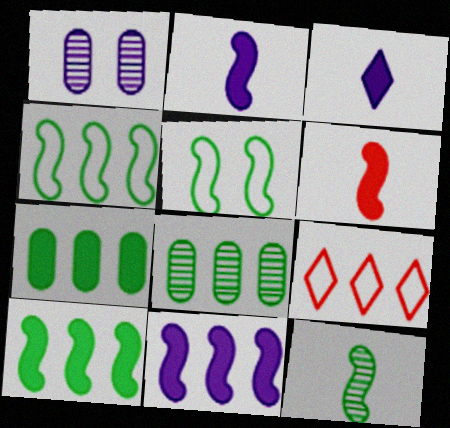[[5, 10, 12], 
[8, 9, 11]]